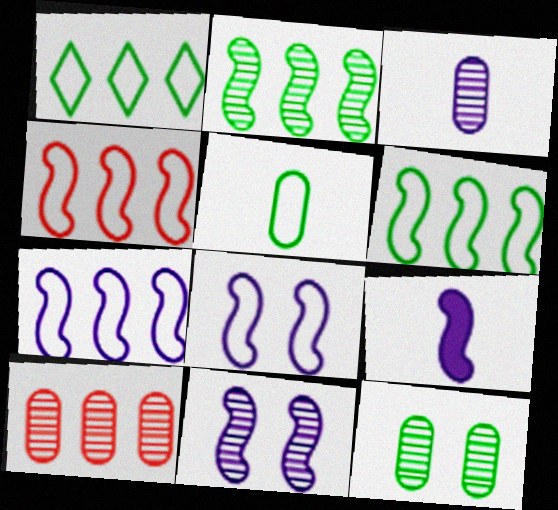[[3, 10, 12], 
[4, 6, 7], 
[7, 9, 11]]